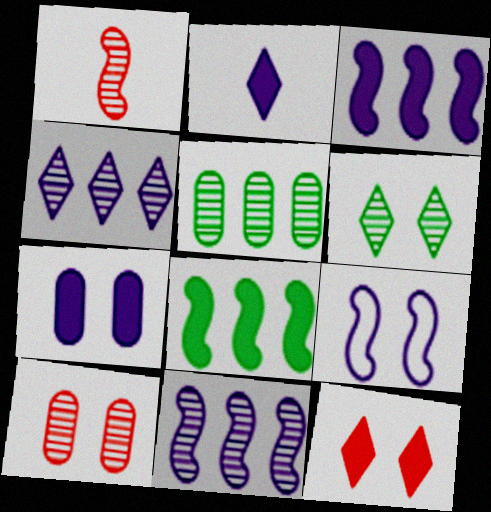[[1, 8, 9], 
[2, 3, 7]]